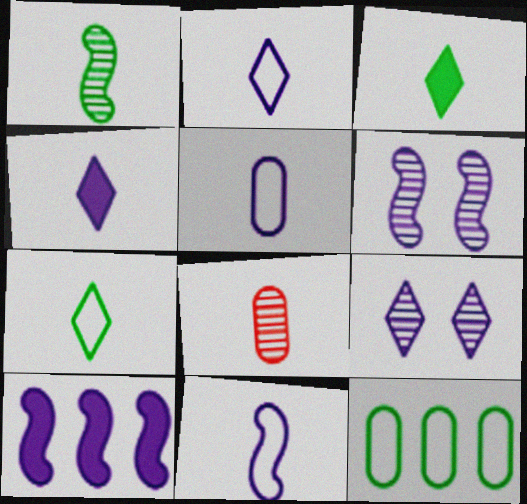[[2, 5, 11], 
[3, 8, 11], 
[5, 9, 10], 
[6, 10, 11]]